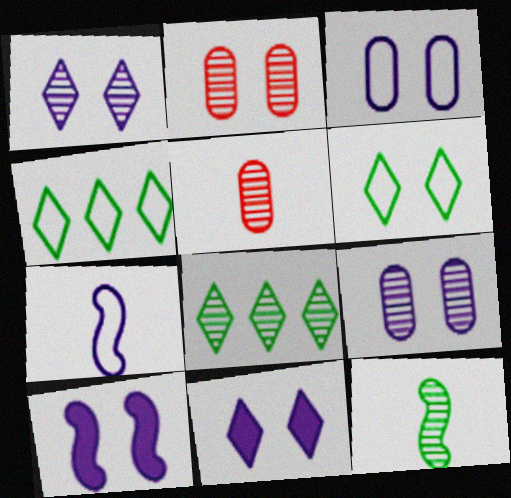[[1, 3, 10], 
[2, 6, 10], 
[4, 5, 10]]